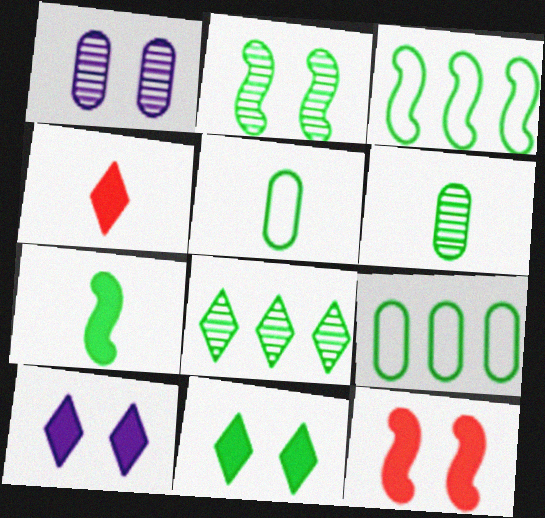[[1, 3, 4], 
[2, 3, 7], 
[2, 6, 8], 
[3, 6, 11]]